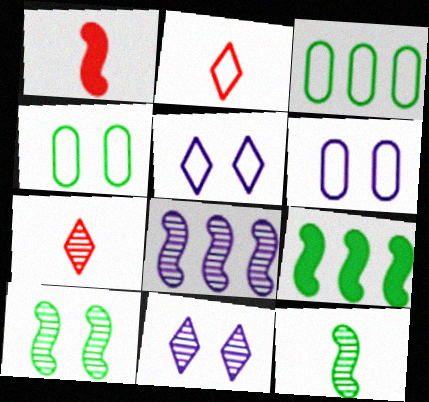[[1, 3, 11], 
[6, 7, 9]]